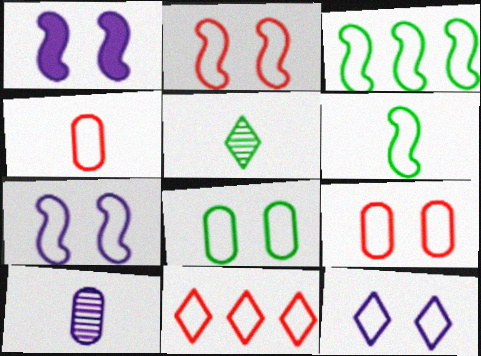[[2, 4, 11], 
[2, 8, 12], 
[3, 4, 12]]